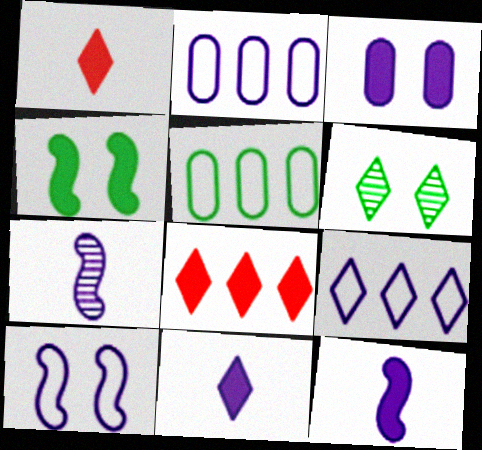[[1, 6, 9], 
[3, 7, 9]]